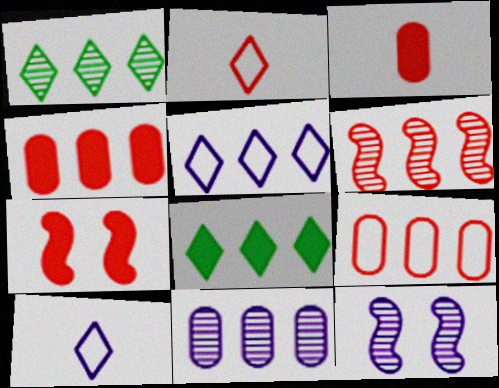[[1, 6, 11]]